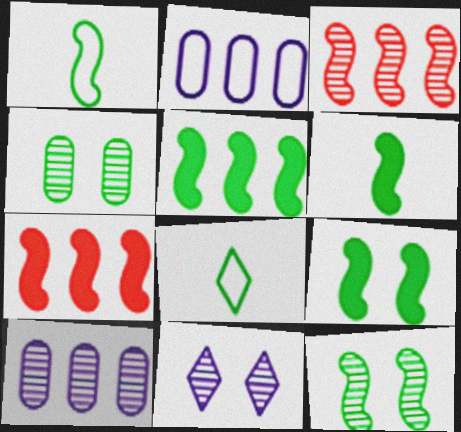[[1, 5, 12], 
[4, 5, 8], 
[5, 6, 9]]